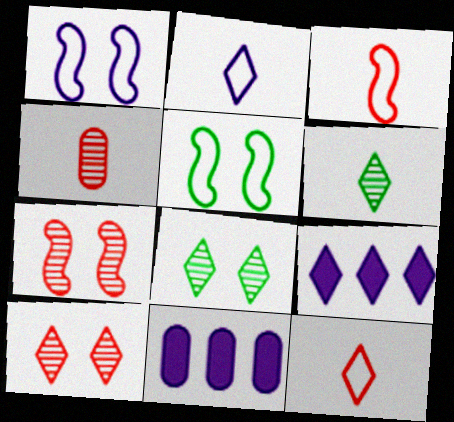[[3, 8, 11], 
[4, 5, 9], 
[8, 9, 12]]